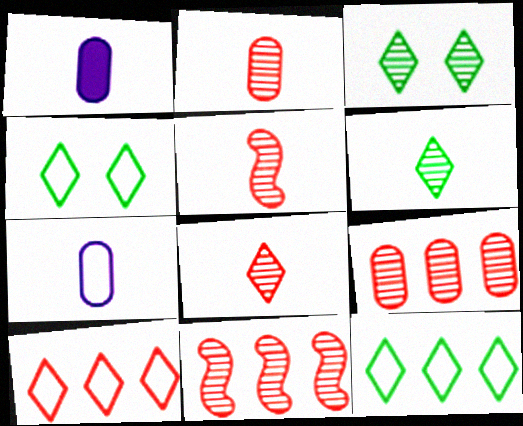[[1, 4, 11], 
[2, 5, 8]]